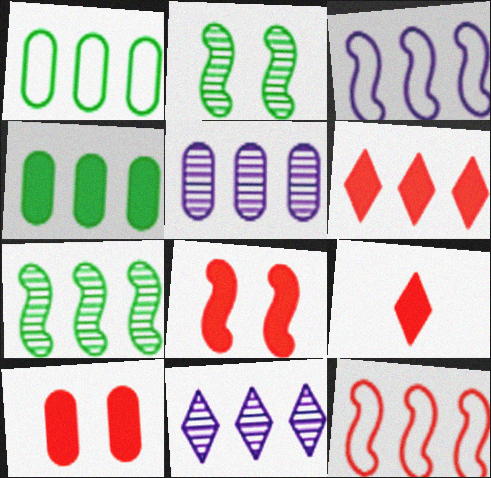[[4, 11, 12]]